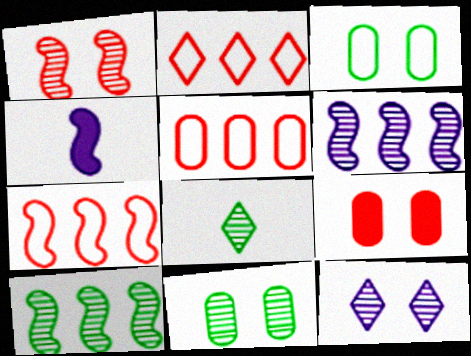[[1, 11, 12], 
[2, 4, 11], 
[2, 5, 7], 
[8, 10, 11]]